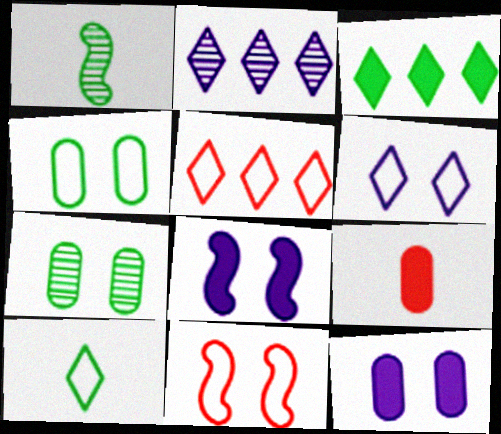[[1, 3, 4], 
[1, 5, 12], 
[2, 3, 5], 
[3, 8, 9], 
[4, 6, 11], 
[5, 6, 10]]